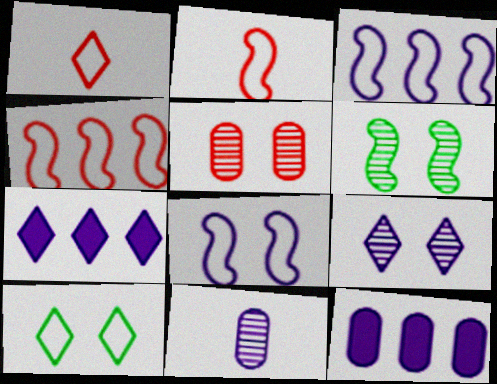[[1, 6, 12], 
[5, 6, 9], 
[7, 8, 11]]